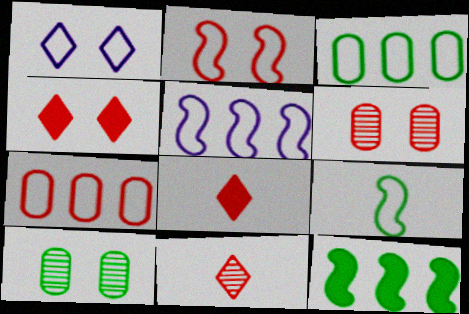[[1, 7, 9], 
[2, 4, 6], 
[2, 5, 9], 
[5, 8, 10]]